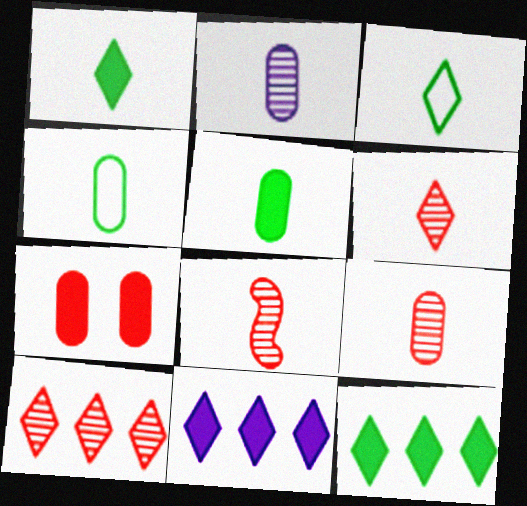[[6, 8, 9]]